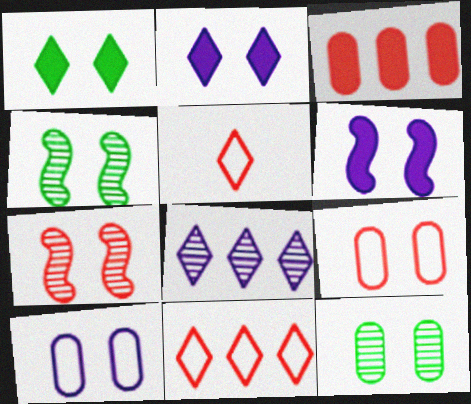[[1, 5, 8], 
[1, 7, 10], 
[2, 4, 9], 
[3, 5, 7]]